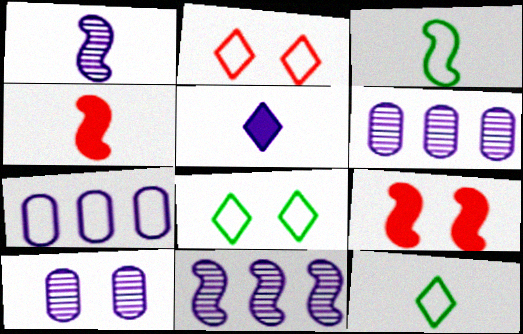[[1, 3, 4], 
[2, 3, 7], 
[3, 9, 11], 
[4, 6, 8], 
[6, 9, 12], 
[8, 9, 10]]